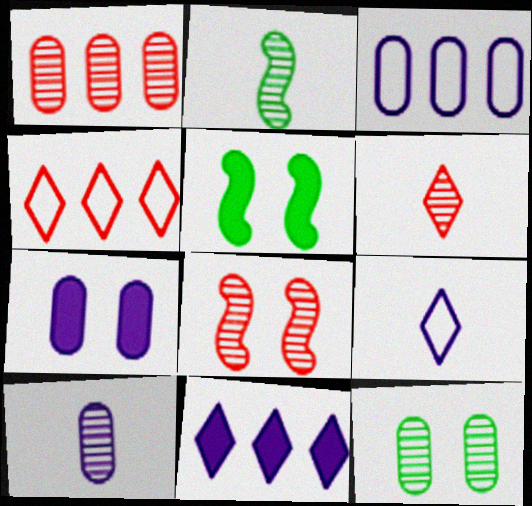[[1, 5, 9], 
[1, 6, 8], 
[1, 10, 12], 
[2, 4, 7], 
[2, 6, 10], 
[3, 5, 6], 
[3, 7, 10], 
[4, 5, 10]]